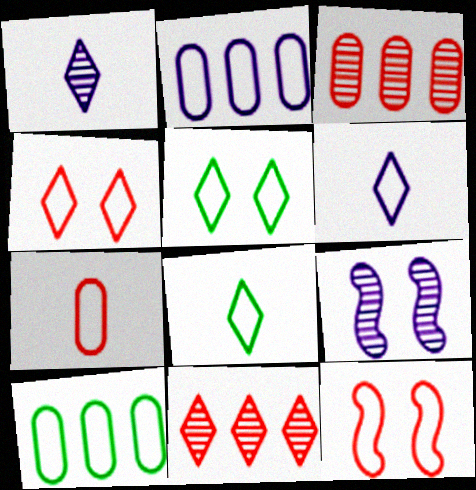[[2, 8, 12], 
[6, 10, 12]]